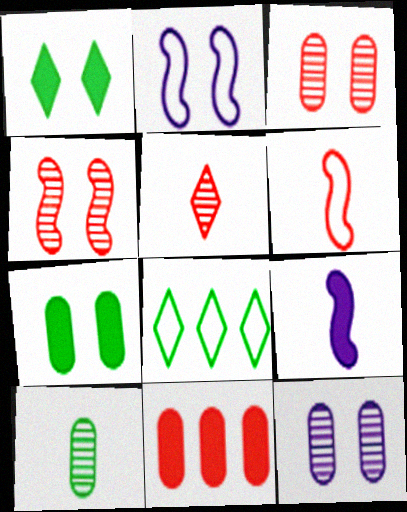[[1, 2, 3], 
[1, 9, 11], 
[3, 8, 9]]